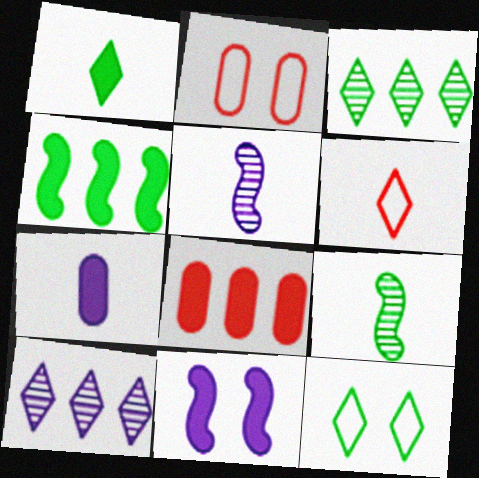[[1, 3, 12], 
[1, 8, 11], 
[5, 8, 12], 
[6, 7, 9]]